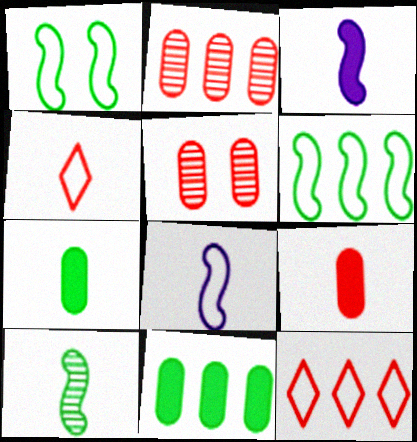[]